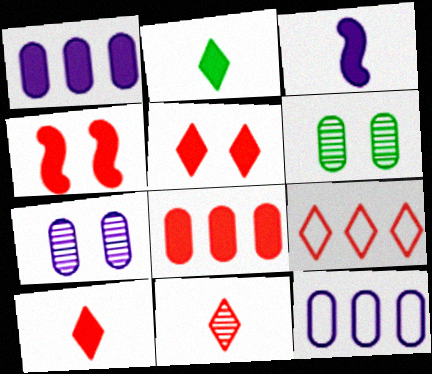[[1, 2, 4], 
[3, 6, 9], 
[4, 8, 10], 
[5, 9, 11]]